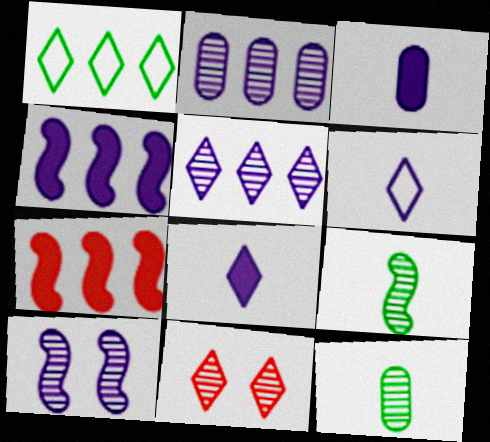[[1, 2, 7], 
[1, 8, 11], 
[2, 9, 11]]